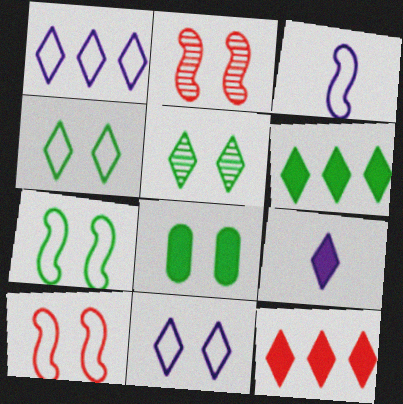[[2, 8, 11], 
[5, 7, 8]]